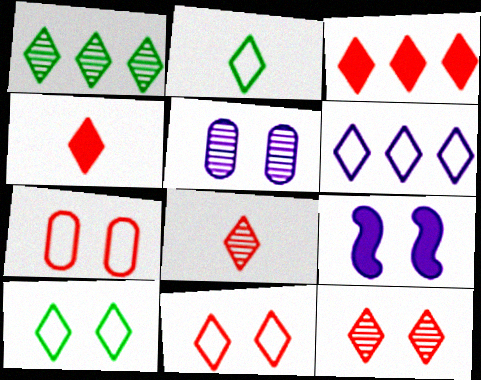[[1, 3, 6], 
[2, 6, 11], 
[3, 8, 11]]